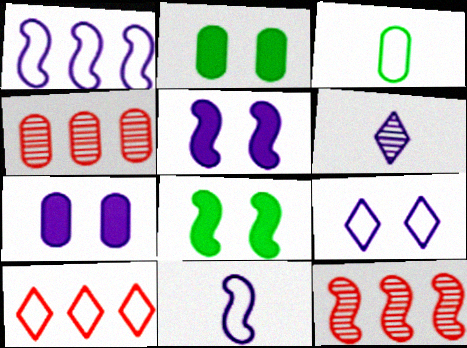[[1, 6, 7], 
[3, 4, 7], 
[8, 11, 12]]